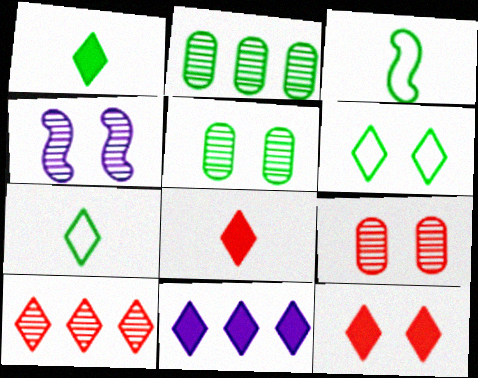[[1, 11, 12], 
[3, 9, 11]]